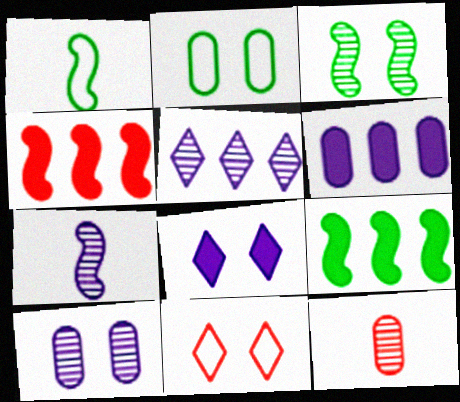[[1, 3, 9], 
[2, 6, 12], 
[3, 5, 12], 
[4, 11, 12], 
[5, 7, 10]]